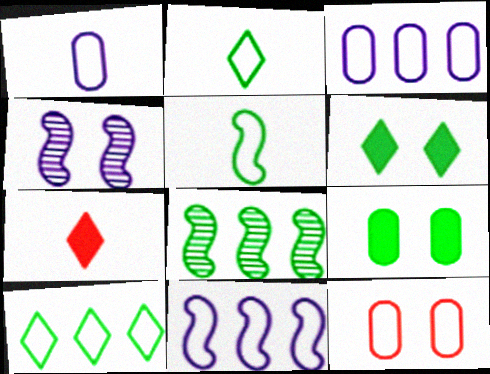[[2, 8, 9], 
[2, 11, 12], 
[4, 6, 12]]